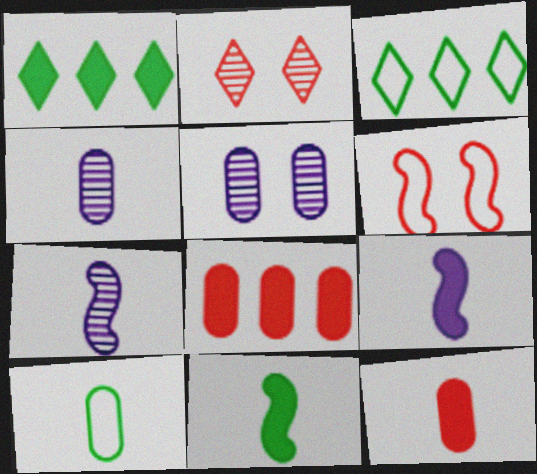[[1, 4, 6], 
[4, 10, 12], 
[5, 8, 10]]